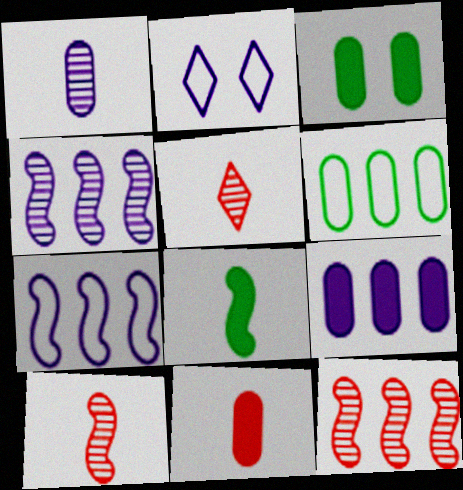[[3, 5, 7], 
[3, 9, 11]]